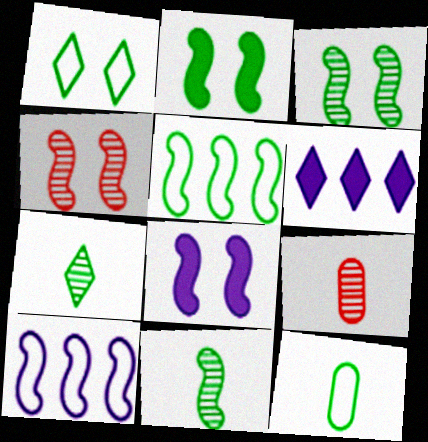[[1, 5, 12], 
[2, 5, 11], 
[4, 6, 12]]